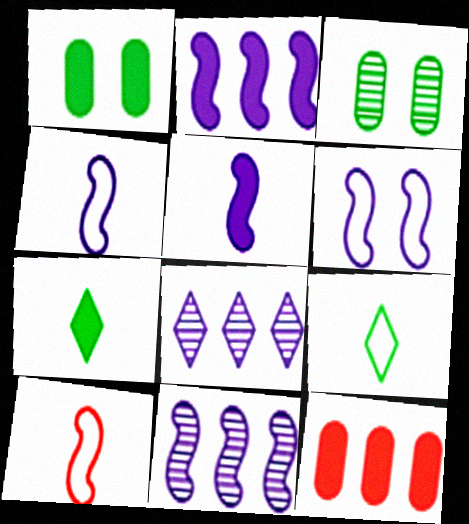[[1, 8, 10], 
[5, 6, 11]]